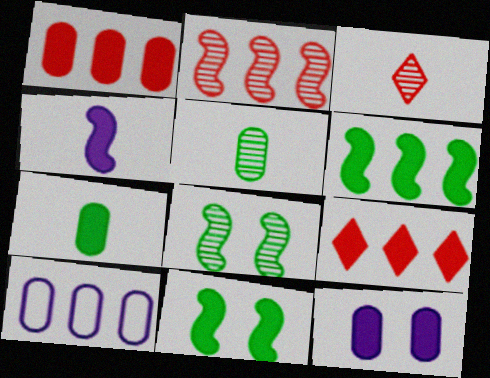[[1, 7, 12], 
[3, 10, 11]]